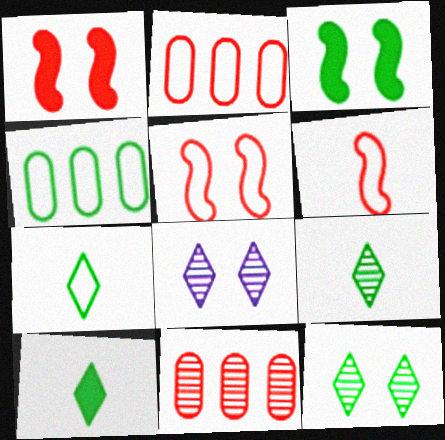[[3, 4, 9], 
[7, 9, 10]]